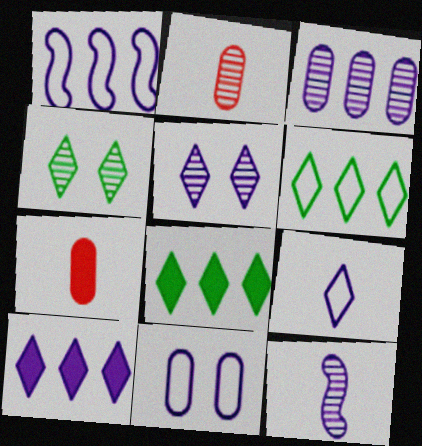[[1, 3, 10], 
[1, 4, 7], 
[1, 9, 11], 
[3, 5, 12], 
[5, 9, 10], 
[10, 11, 12]]